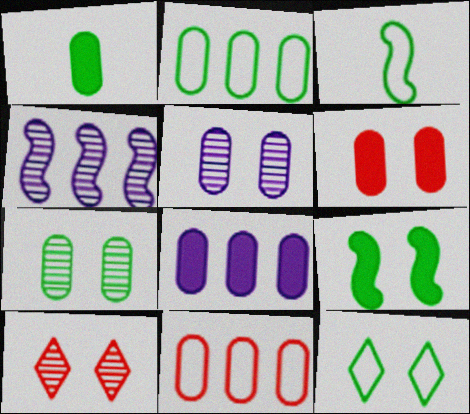[[1, 2, 7], 
[1, 5, 11], 
[1, 6, 8], 
[2, 3, 12], 
[3, 8, 10], 
[7, 9, 12]]